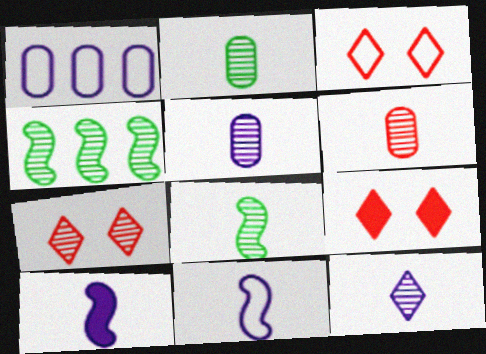[[1, 8, 9], 
[2, 5, 6], 
[3, 7, 9], 
[4, 5, 7], 
[6, 8, 12]]